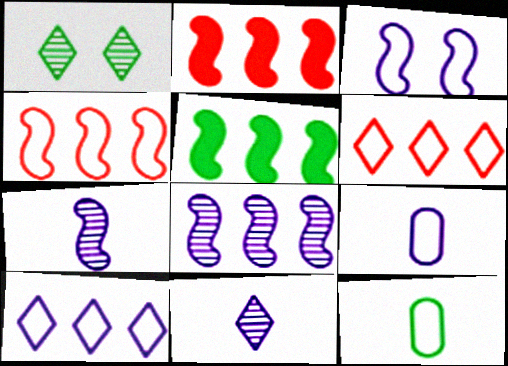[[1, 2, 9], 
[1, 5, 12], 
[3, 6, 12], 
[3, 9, 10], 
[4, 5, 8]]